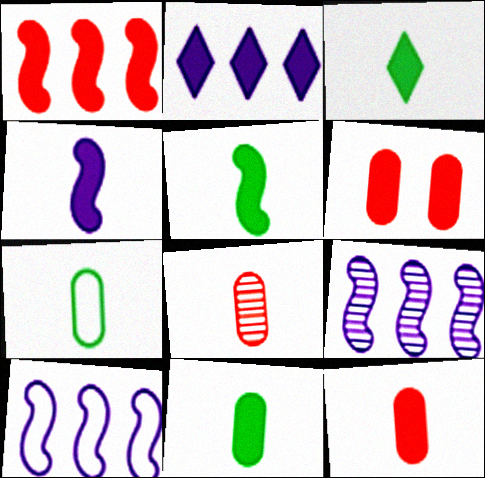[[2, 5, 6], 
[3, 4, 12], 
[3, 5, 11]]